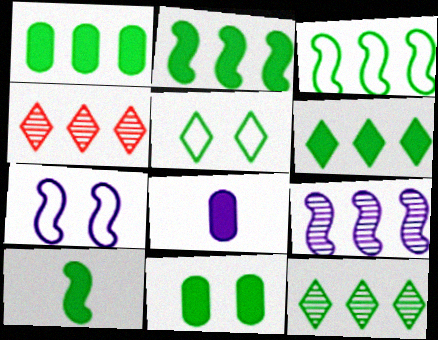[[1, 2, 6], 
[1, 3, 12], 
[6, 10, 11]]